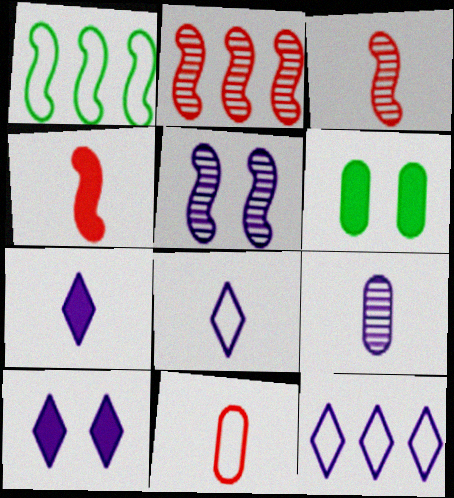[[1, 4, 5], 
[2, 6, 8], 
[3, 6, 12]]